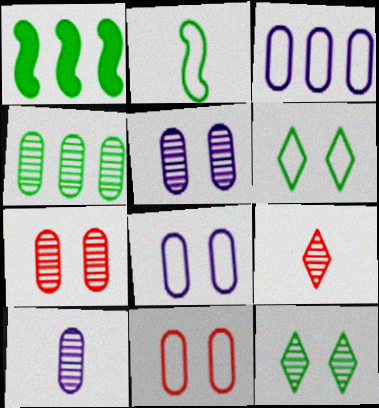[[1, 8, 9], 
[4, 7, 10]]